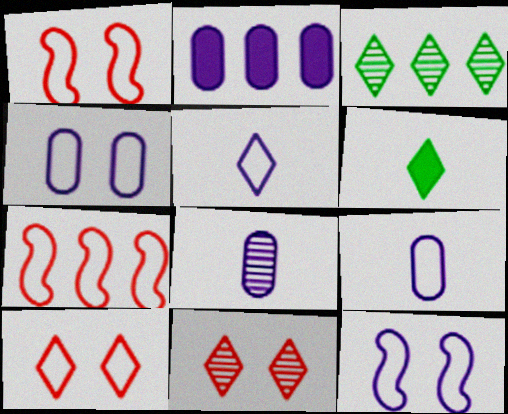[[2, 3, 7], 
[2, 4, 8]]